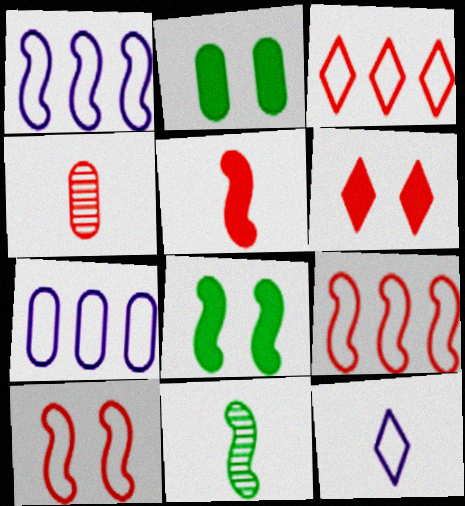[[2, 4, 7], 
[4, 6, 9], 
[6, 7, 11]]